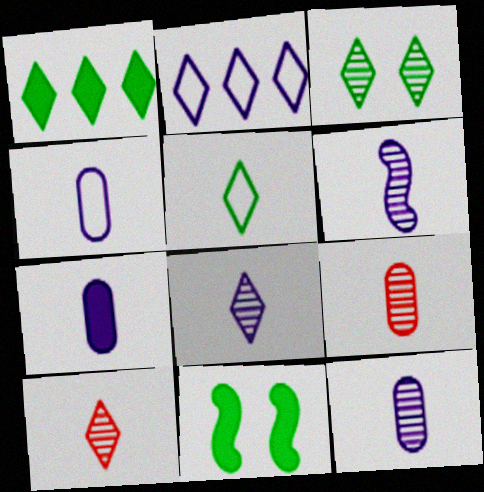[[1, 3, 5], 
[2, 9, 11], 
[4, 7, 12], 
[6, 8, 12]]